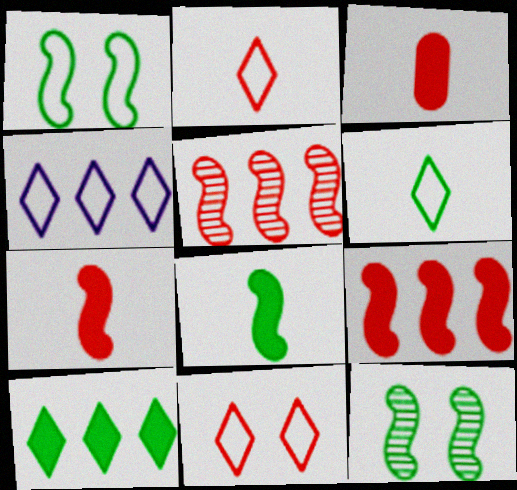[[3, 4, 12], 
[3, 5, 11], 
[4, 6, 11]]